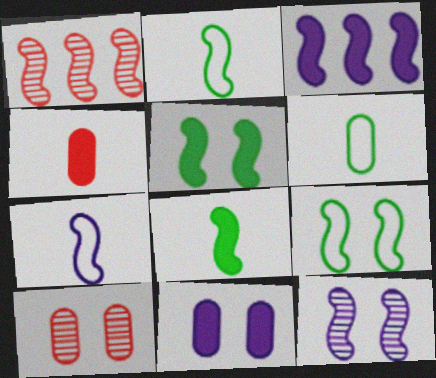[[1, 5, 7], 
[3, 7, 12]]